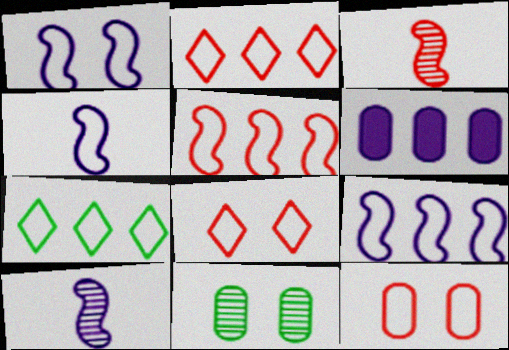[[1, 4, 9], 
[4, 7, 12]]